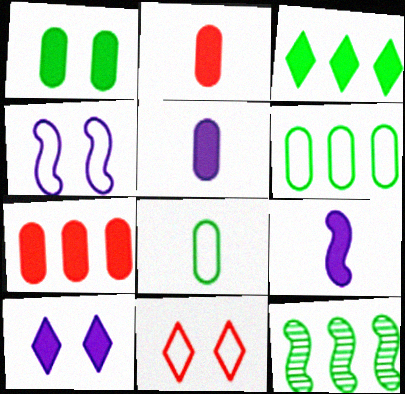[[1, 5, 7], 
[3, 6, 12], 
[5, 11, 12]]